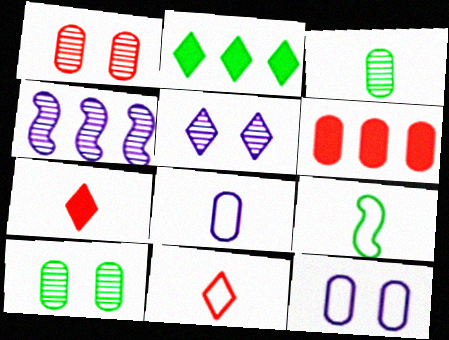[[2, 5, 11], 
[2, 9, 10], 
[3, 6, 12], 
[5, 6, 9], 
[6, 8, 10], 
[8, 9, 11]]